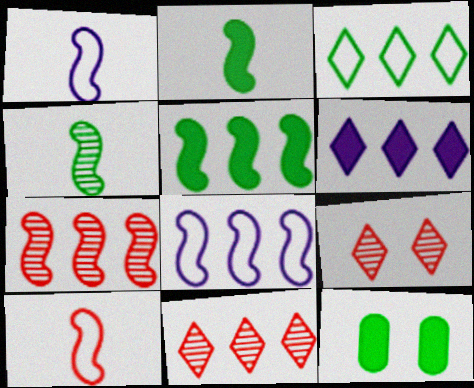[[1, 11, 12], 
[3, 4, 12], 
[3, 6, 11], 
[5, 7, 8]]